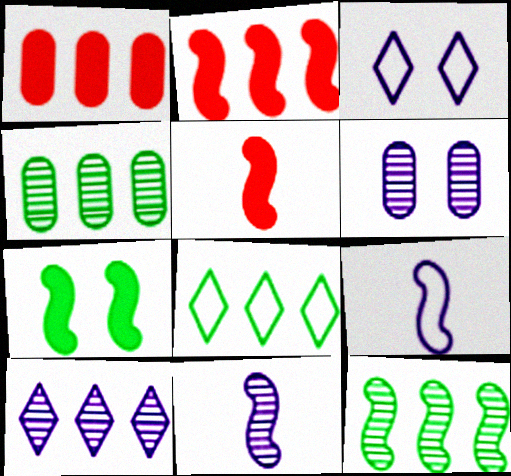[[3, 4, 5], 
[5, 6, 8], 
[6, 10, 11]]